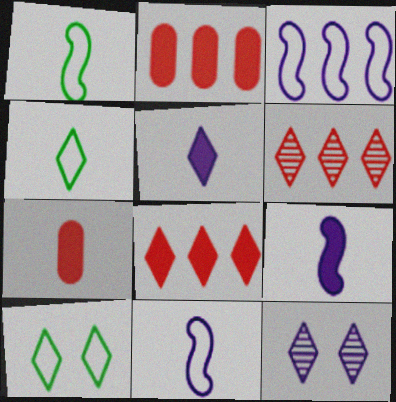[[1, 2, 12], 
[4, 8, 12], 
[5, 6, 10]]